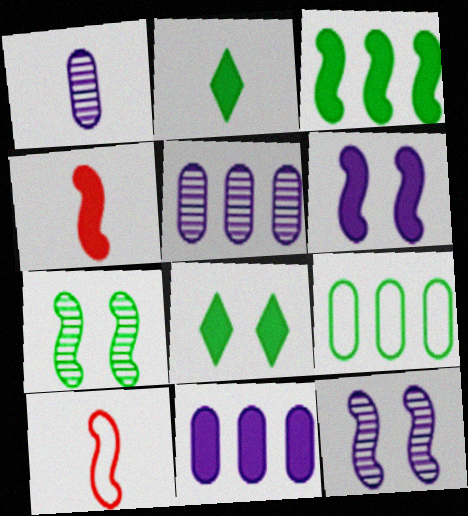[[1, 2, 10], 
[2, 7, 9], 
[3, 4, 6], 
[3, 10, 12], 
[4, 8, 11], 
[5, 8, 10]]